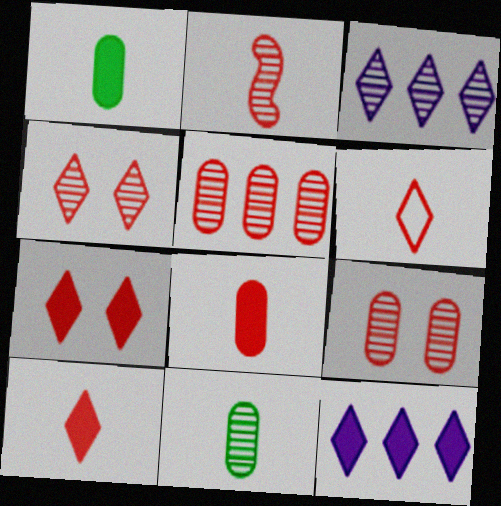[[2, 4, 5], 
[2, 6, 8]]